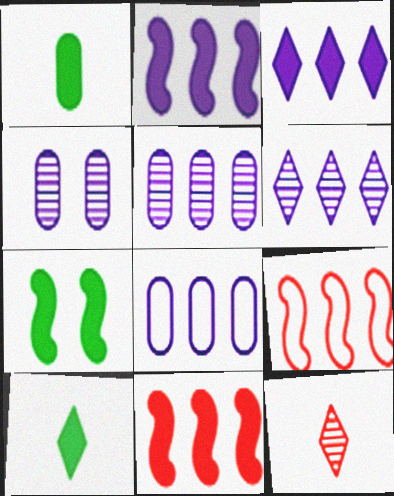[[2, 6, 8], 
[4, 9, 10], 
[7, 8, 12]]